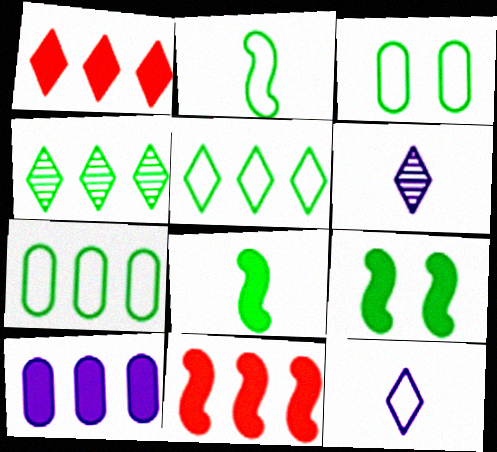[[2, 3, 5], 
[3, 4, 8], 
[3, 6, 11]]